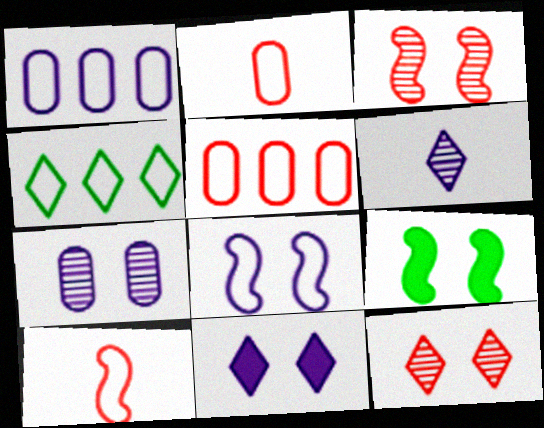[[2, 4, 8], 
[3, 8, 9], 
[5, 6, 9], 
[7, 8, 11]]